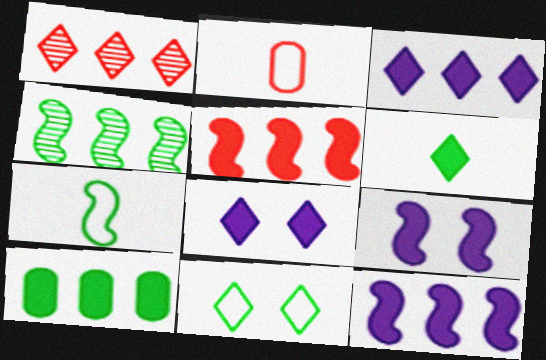[[2, 4, 8], 
[3, 5, 10]]